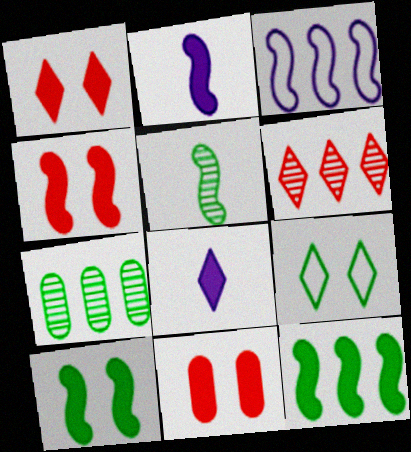[[1, 4, 11], 
[2, 4, 12], 
[3, 4, 5], 
[6, 8, 9], 
[8, 11, 12]]